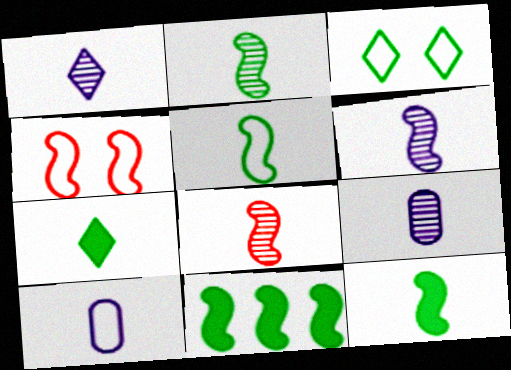[[1, 6, 9], 
[2, 5, 12], 
[2, 6, 8], 
[4, 6, 11], 
[7, 8, 10]]